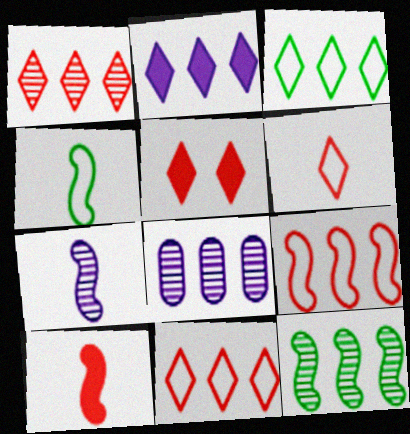[[1, 2, 3], 
[1, 5, 6], 
[1, 8, 12], 
[4, 5, 8], 
[4, 7, 10]]